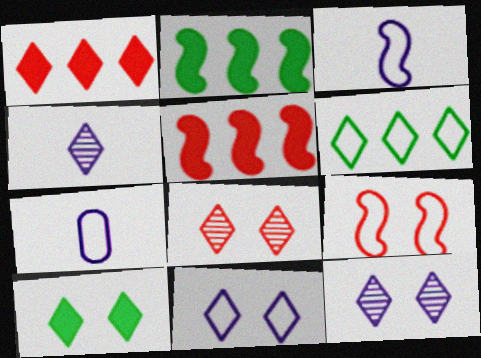[[2, 7, 8], 
[6, 7, 9], 
[8, 10, 11]]